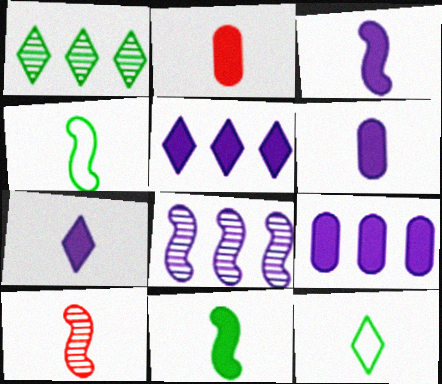[[2, 7, 11], 
[3, 4, 10], 
[3, 6, 7], 
[6, 10, 12]]